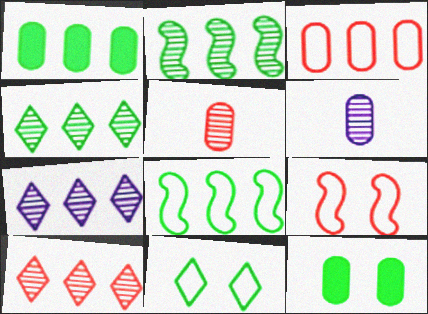[[1, 4, 8], 
[3, 6, 12], 
[4, 7, 10]]